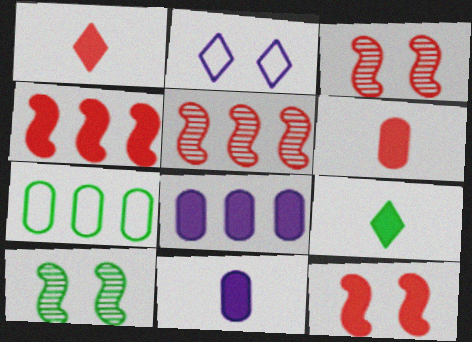[[7, 9, 10], 
[8, 9, 12]]